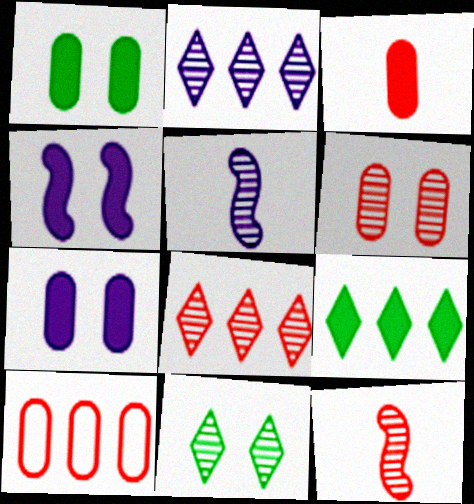[[3, 4, 9], 
[3, 6, 10], 
[6, 8, 12]]